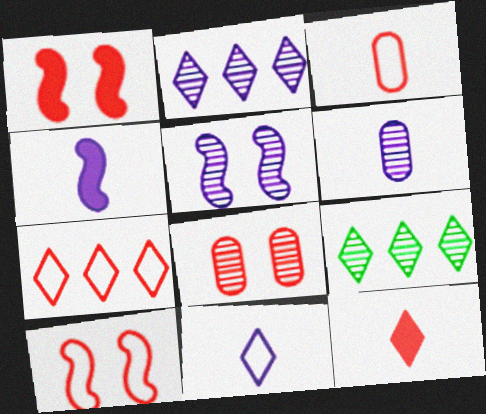[[2, 5, 6], 
[3, 7, 10], 
[4, 6, 11]]